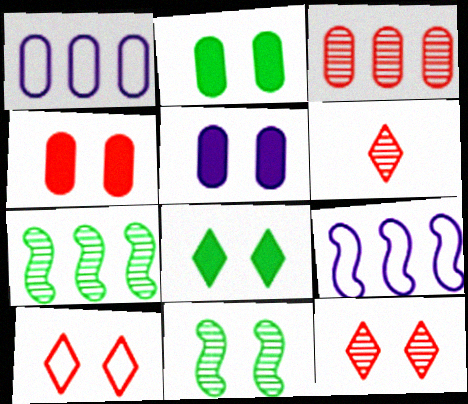[[2, 4, 5], 
[2, 6, 9], 
[5, 10, 11]]